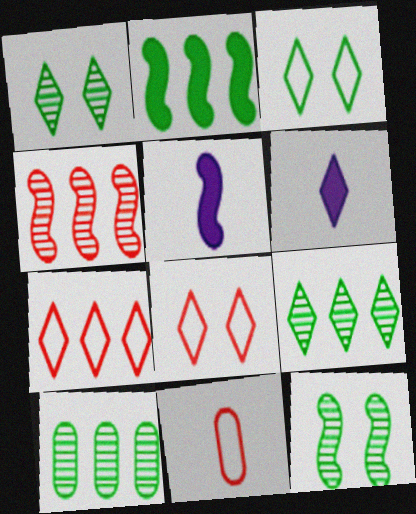[[1, 6, 7], 
[5, 8, 10], 
[6, 8, 9]]